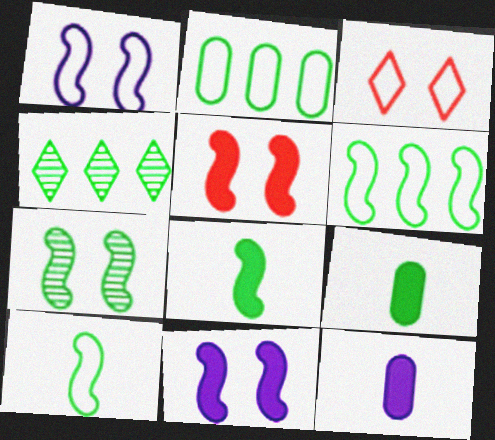[[1, 5, 7], 
[6, 7, 8]]